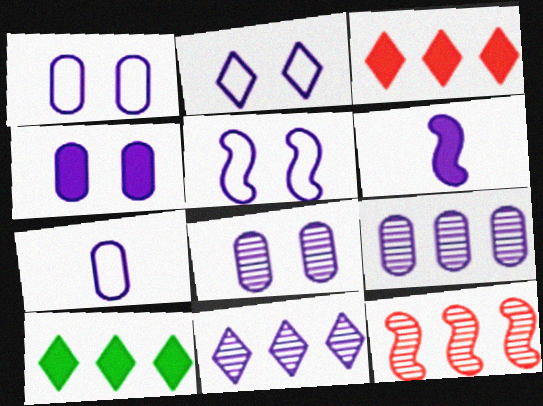[[1, 2, 5], 
[1, 4, 8], 
[1, 6, 11], 
[2, 6, 9], 
[4, 7, 9]]